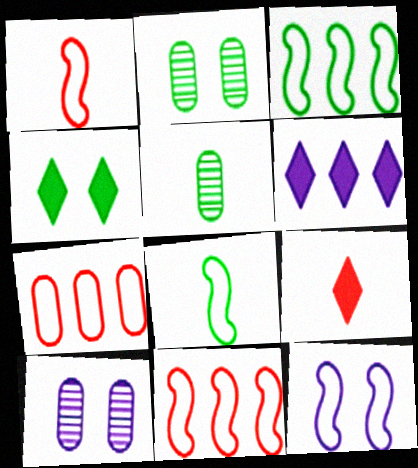[[1, 2, 6], 
[1, 3, 12], 
[3, 4, 5], 
[3, 9, 10], 
[4, 6, 9], 
[8, 11, 12]]